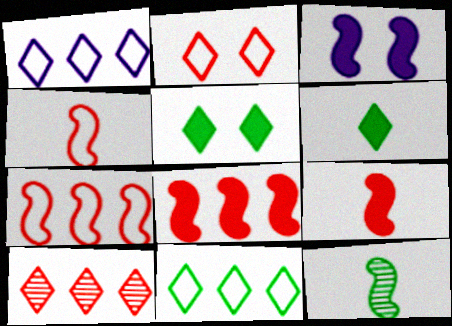[[3, 7, 12]]